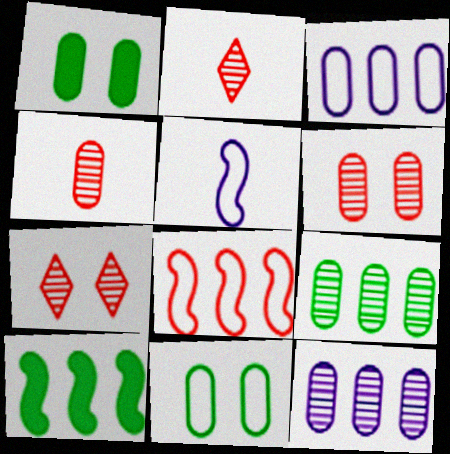[[1, 3, 4]]